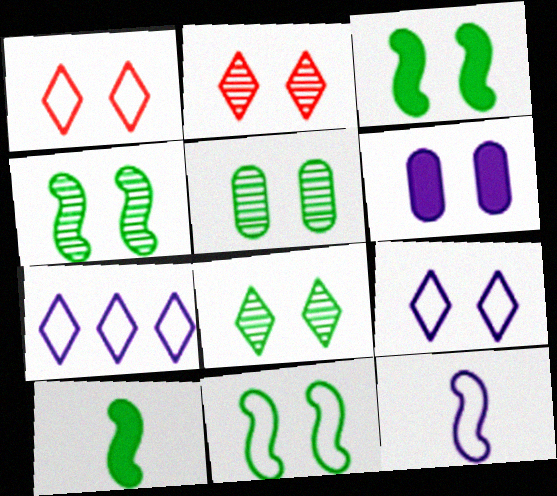[[1, 4, 6], 
[2, 6, 11], 
[3, 4, 11], 
[4, 5, 8]]